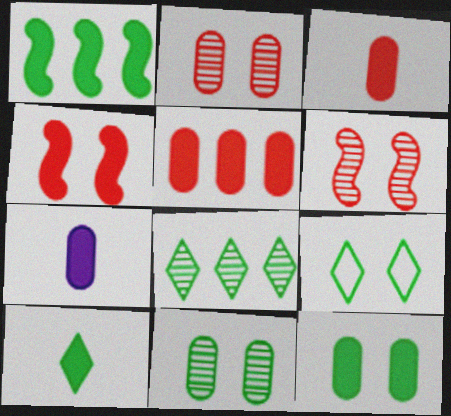[[1, 10, 12], 
[5, 7, 12], 
[8, 9, 10]]